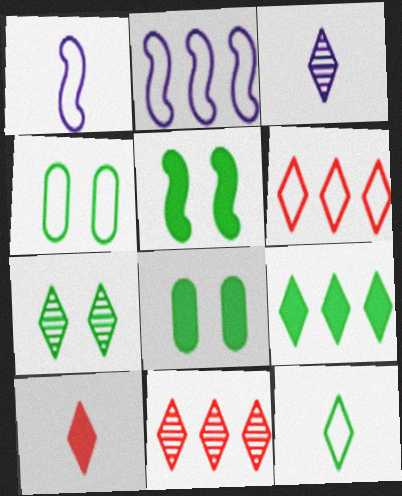[[1, 4, 6], 
[1, 8, 11], 
[3, 7, 11], 
[3, 10, 12], 
[4, 5, 7], 
[7, 9, 12]]